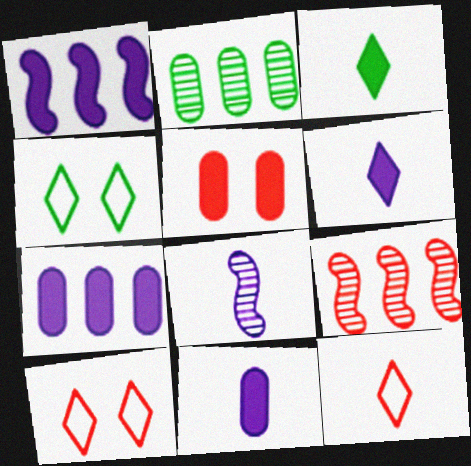[[1, 3, 5], 
[4, 9, 11], 
[5, 9, 12]]